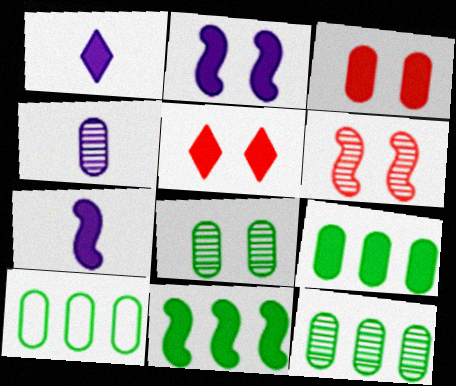[[1, 3, 11], 
[1, 6, 10], 
[3, 4, 10], 
[5, 7, 9], 
[9, 10, 12]]